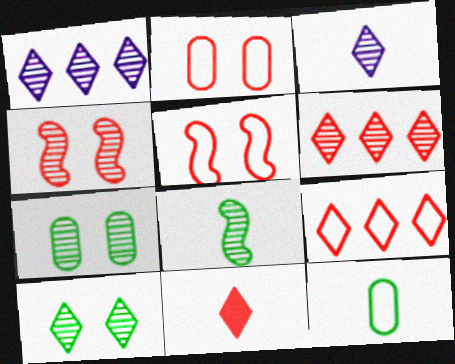[[3, 6, 10]]